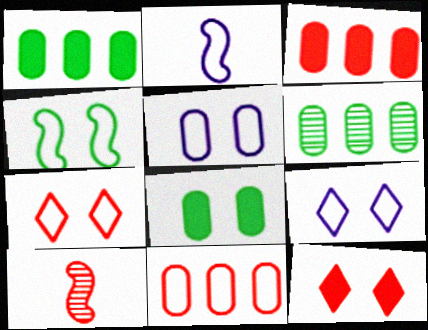[[1, 9, 10], 
[2, 6, 12], 
[3, 7, 10], 
[4, 5, 7], 
[10, 11, 12]]